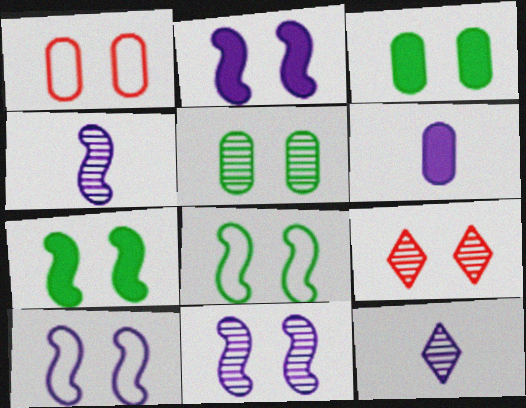[[2, 10, 11], 
[3, 9, 10], 
[5, 9, 11]]